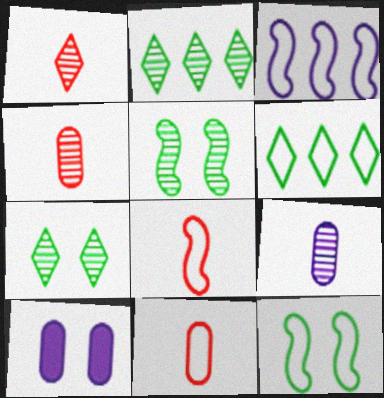[[2, 8, 10], 
[3, 8, 12]]